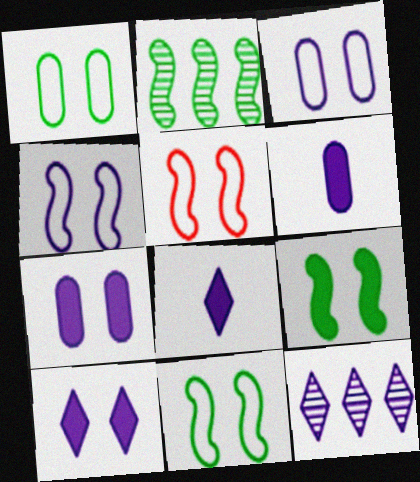[[4, 5, 11], 
[4, 6, 12]]